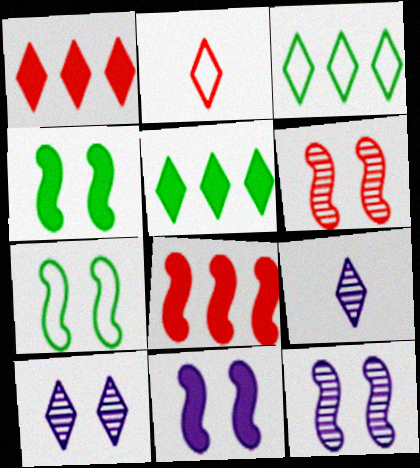[[2, 5, 10], 
[6, 7, 11]]